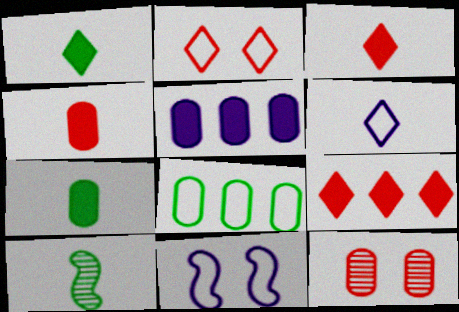[[2, 5, 10], 
[4, 6, 10]]